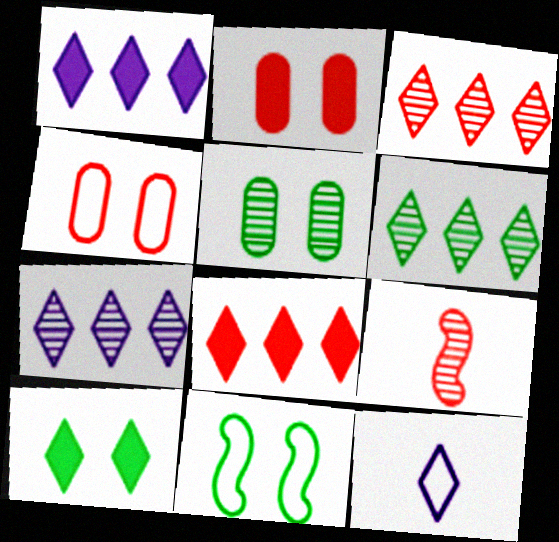[[3, 6, 7], 
[3, 10, 12], 
[4, 8, 9], 
[5, 7, 9], 
[5, 10, 11]]